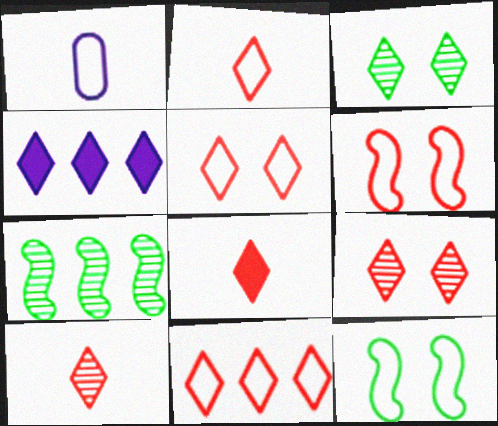[[1, 11, 12], 
[2, 3, 4], 
[2, 5, 11], 
[2, 8, 10], 
[8, 9, 11]]